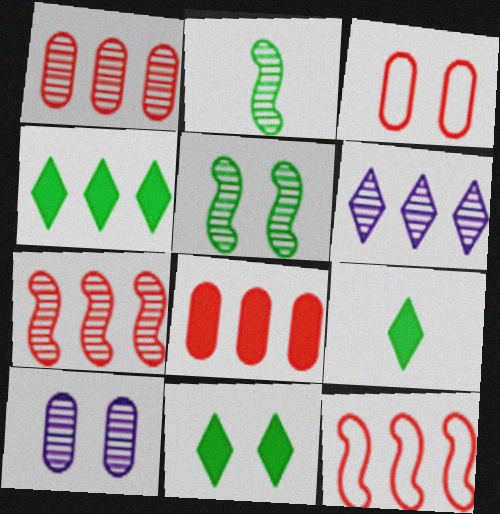[[4, 9, 11], 
[9, 10, 12]]